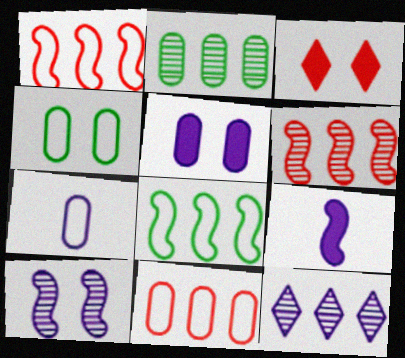[[2, 6, 12], 
[3, 4, 10], 
[4, 7, 11]]